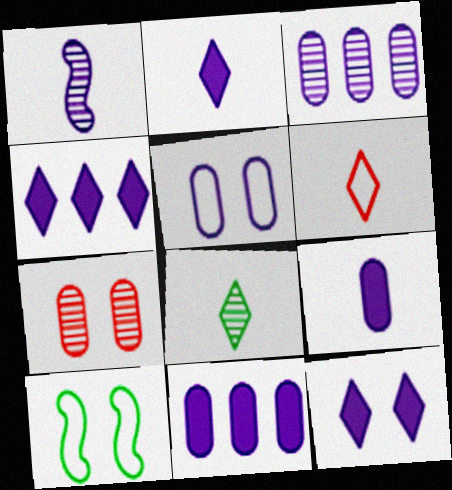[[1, 4, 5], 
[2, 4, 12], 
[2, 6, 8], 
[3, 5, 9], 
[7, 10, 12]]